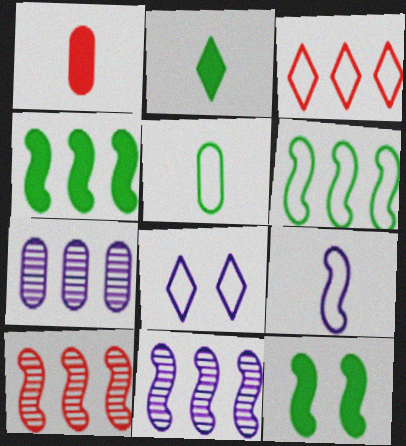[[3, 4, 7], 
[9, 10, 12]]